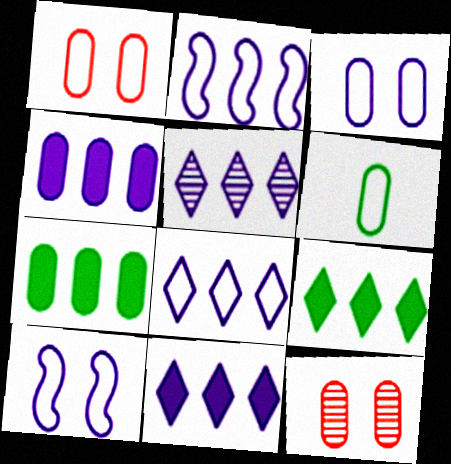[[2, 4, 5], 
[4, 6, 12], 
[5, 8, 11]]